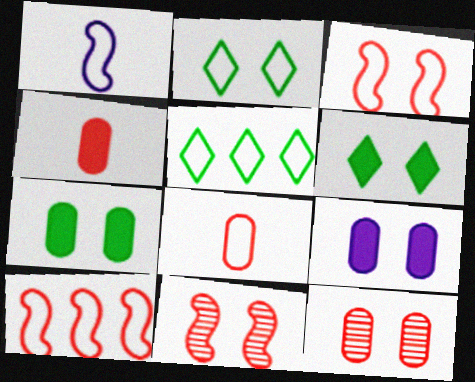[[2, 9, 11]]